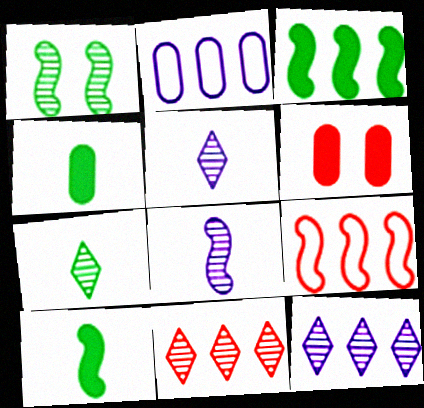[[2, 3, 11]]